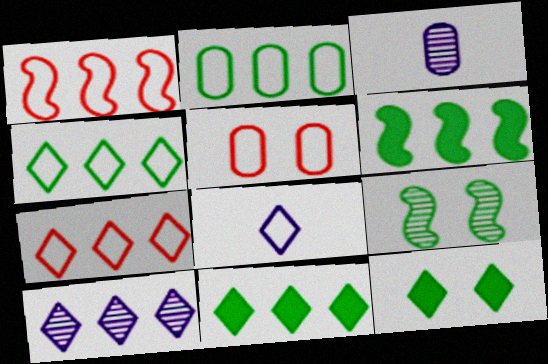[[1, 3, 12], 
[7, 10, 11]]